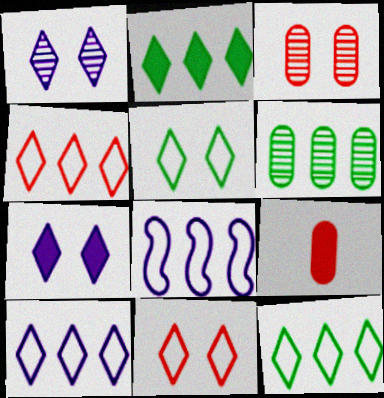[[4, 10, 12]]